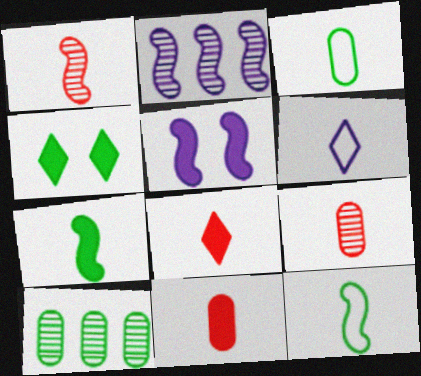[[4, 10, 12], 
[6, 7, 9]]